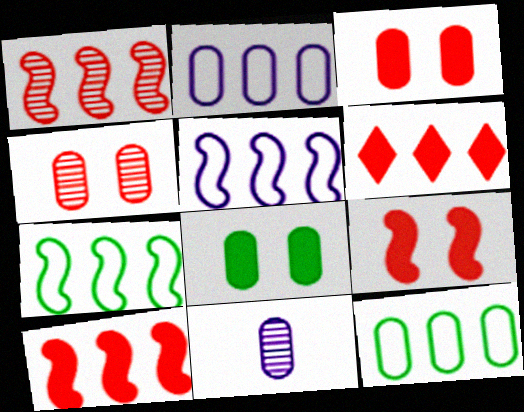[[3, 11, 12]]